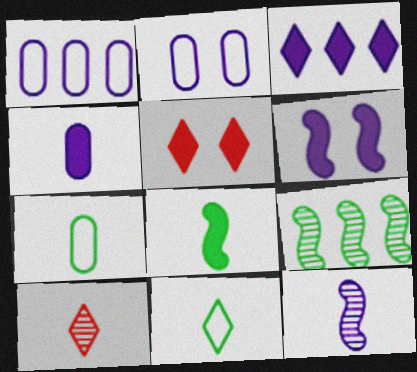[[2, 3, 12], 
[3, 4, 6]]